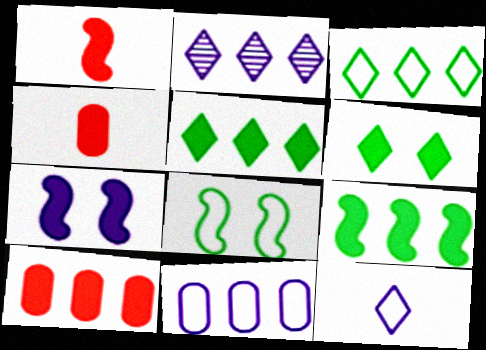[[1, 7, 9], 
[2, 4, 8], 
[4, 5, 7]]